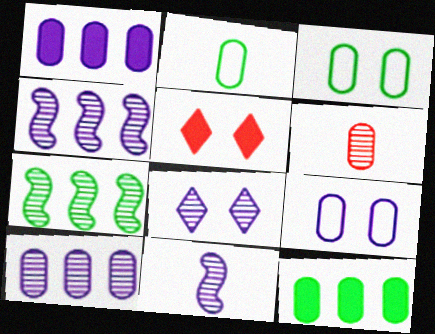[[1, 3, 6], 
[2, 4, 5], 
[6, 7, 8], 
[6, 9, 12], 
[8, 10, 11]]